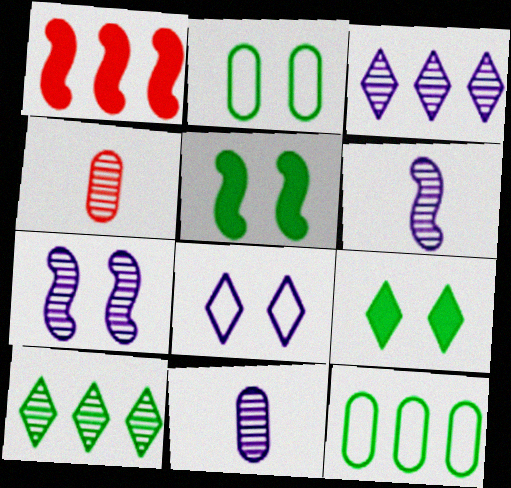[[1, 3, 12], 
[3, 7, 11], 
[4, 7, 10]]